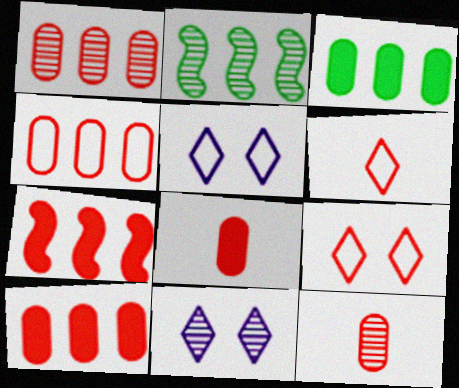[[1, 4, 10], 
[2, 5, 8], 
[2, 11, 12], 
[7, 9, 12]]